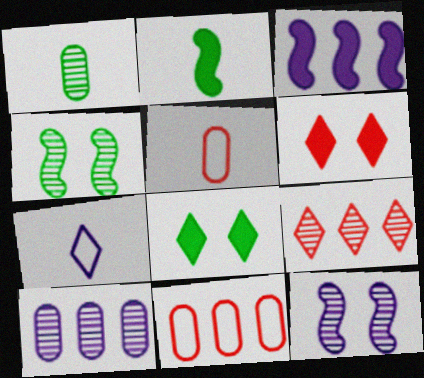[[1, 9, 12], 
[7, 8, 9]]